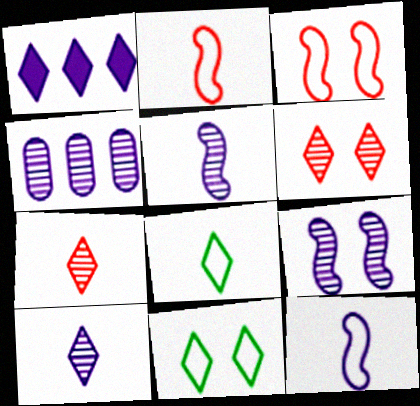[[1, 6, 8], 
[1, 7, 11], 
[4, 9, 10]]